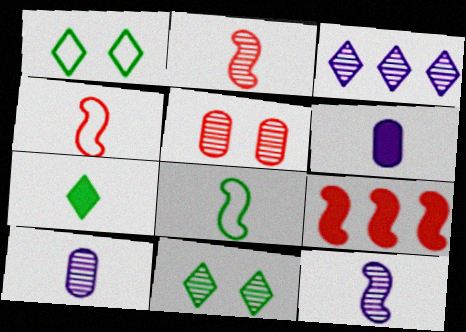[[1, 9, 10], 
[4, 7, 10]]